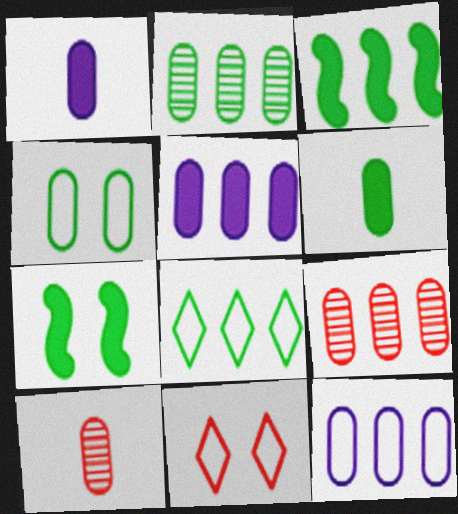[[1, 4, 9], 
[2, 3, 8], 
[2, 4, 6], 
[4, 5, 10]]